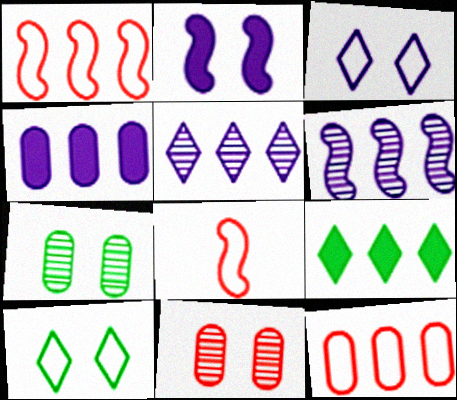[[2, 10, 11], 
[6, 9, 12]]